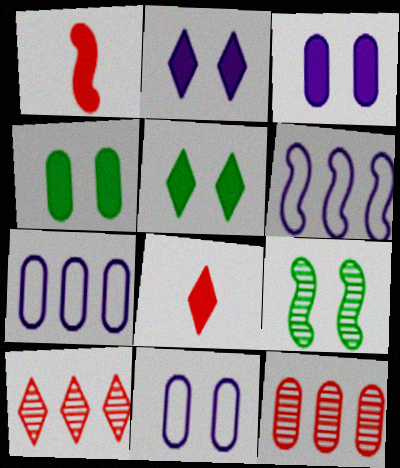[[1, 6, 9], 
[7, 8, 9]]